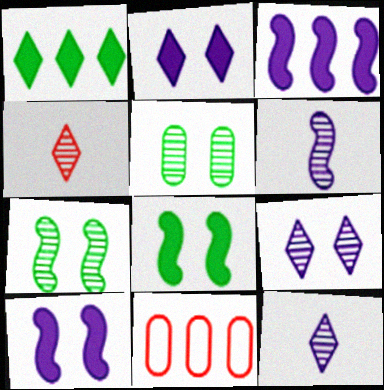[[8, 11, 12]]